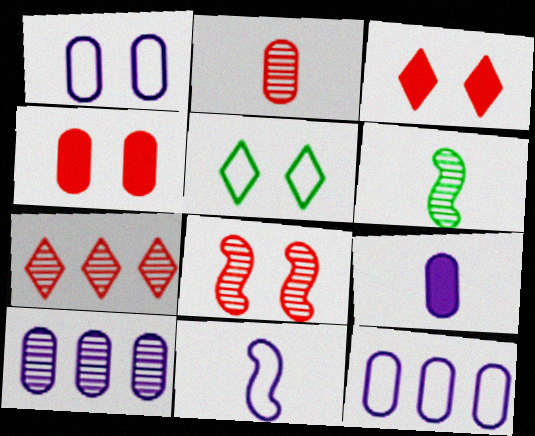[[1, 9, 10], 
[2, 7, 8], 
[3, 6, 12]]